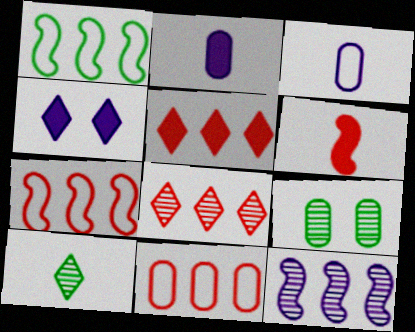[[2, 9, 11], 
[3, 4, 12], 
[3, 6, 10]]